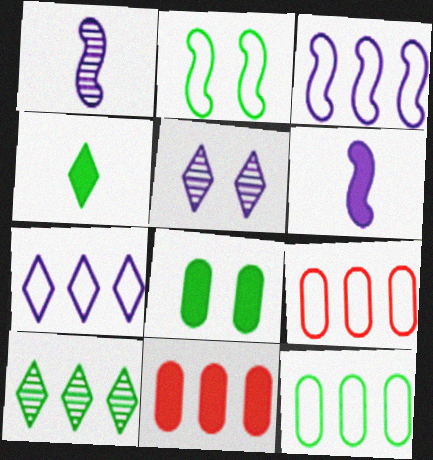[[3, 10, 11]]